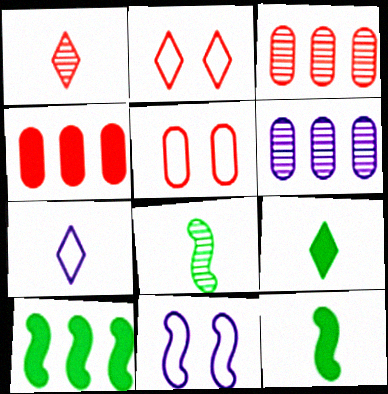[[1, 7, 9], 
[2, 6, 12], 
[3, 9, 11]]